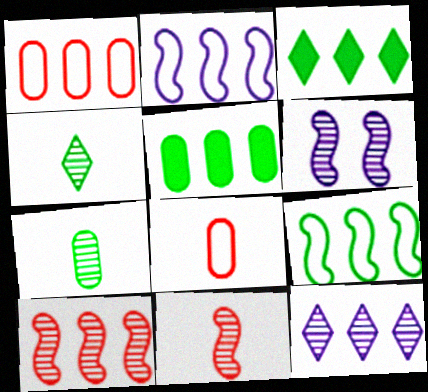[[3, 6, 8]]